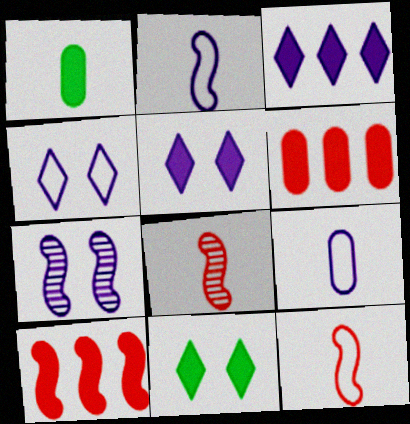[[1, 5, 10], 
[3, 7, 9]]